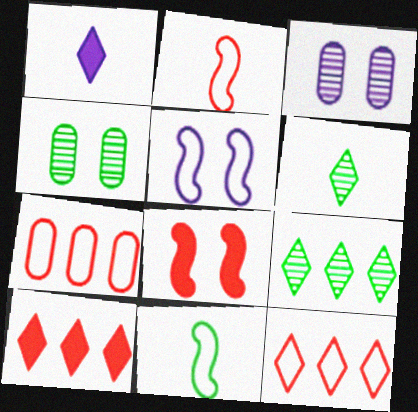[[3, 10, 11]]